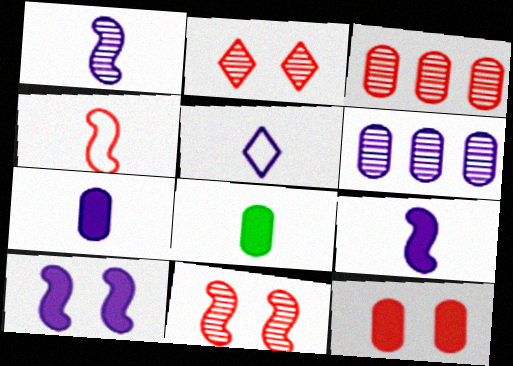[[1, 5, 7], 
[5, 6, 10]]